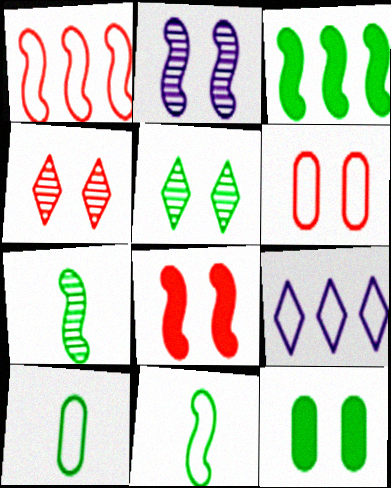[[3, 5, 10], 
[4, 6, 8], 
[6, 9, 11]]